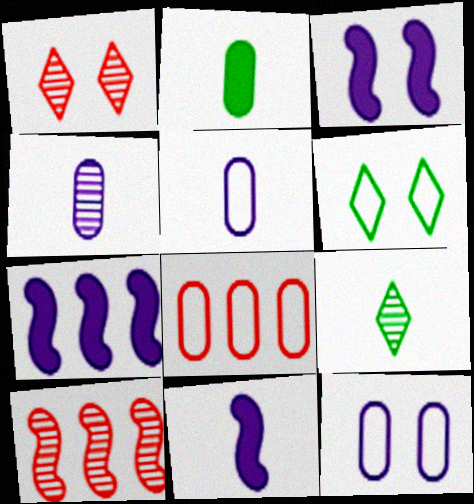[[3, 7, 11], 
[3, 8, 9]]